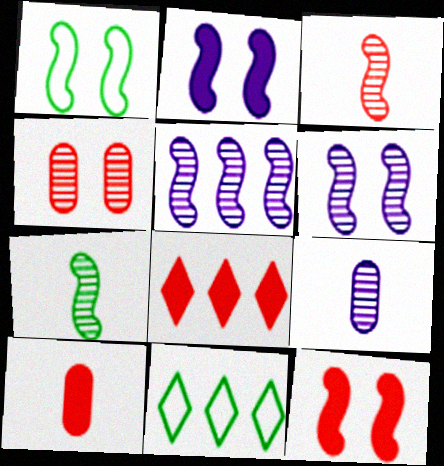[[1, 6, 12], 
[1, 8, 9], 
[6, 10, 11], 
[8, 10, 12], 
[9, 11, 12]]